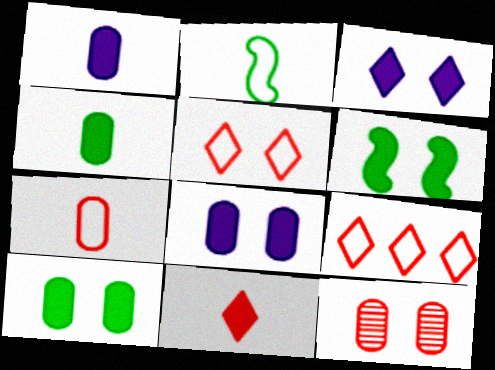[]